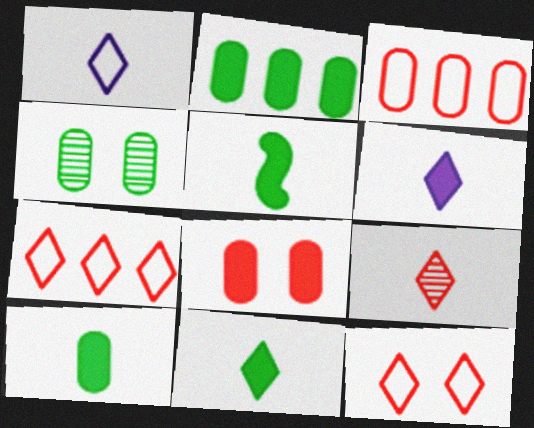[[1, 9, 11], 
[5, 10, 11]]